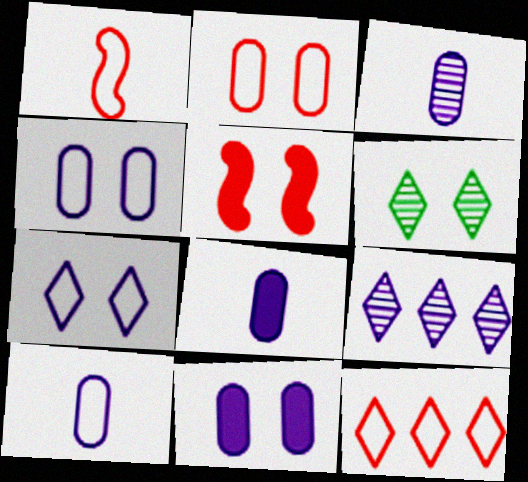[[1, 2, 12], 
[3, 8, 10], 
[4, 5, 6]]